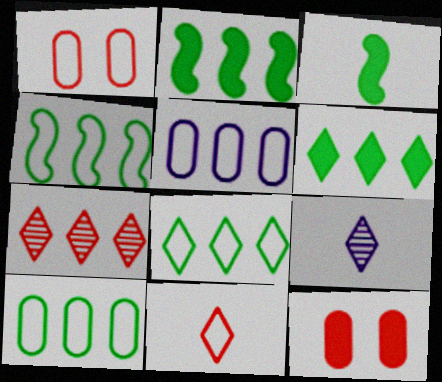[[1, 2, 9], 
[2, 5, 7], 
[4, 8, 10], 
[4, 9, 12]]